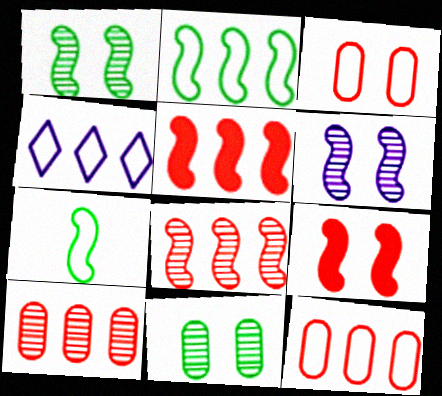[[2, 4, 12], 
[3, 4, 7], 
[5, 6, 7]]